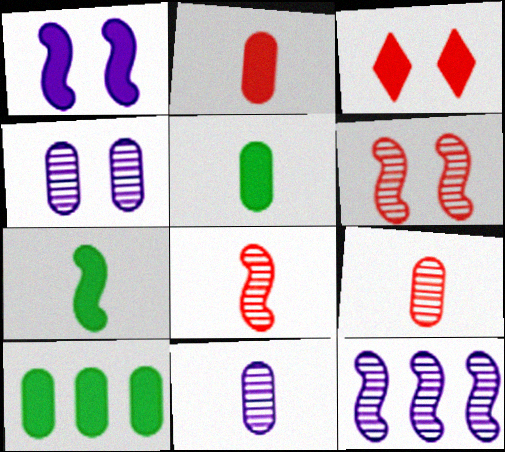[]